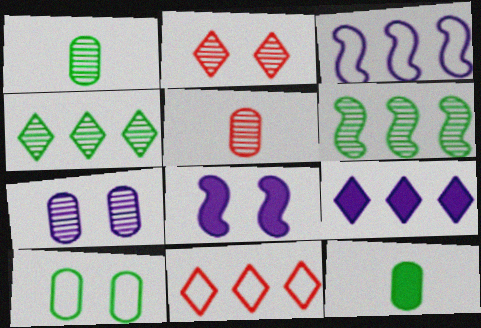[[1, 8, 11], 
[2, 3, 12], 
[2, 8, 10], 
[4, 9, 11]]